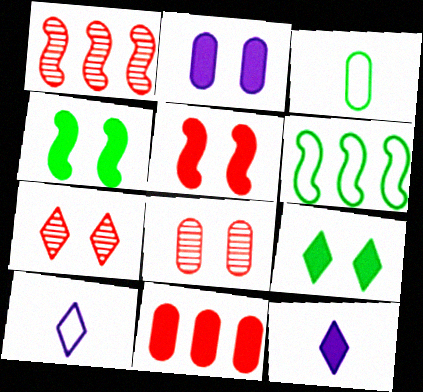[[2, 5, 9], 
[4, 11, 12], 
[6, 8, 12]]